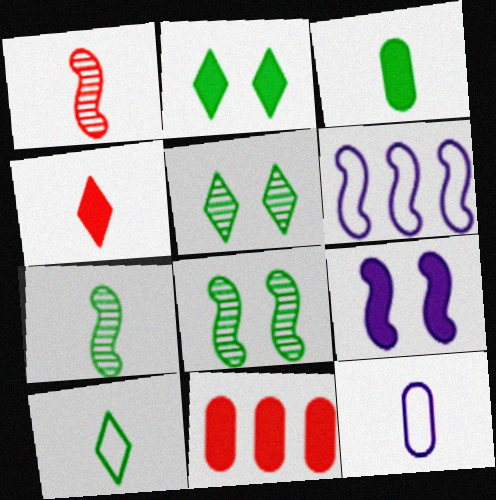[[3, 7, 10], 
[4, 7, 12]]